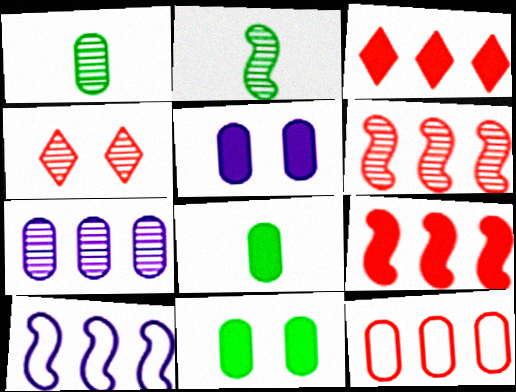[[1, 5, 12], 
[2, 4, 7], 
[3, 6, 12], 
[4, 8, 10]]